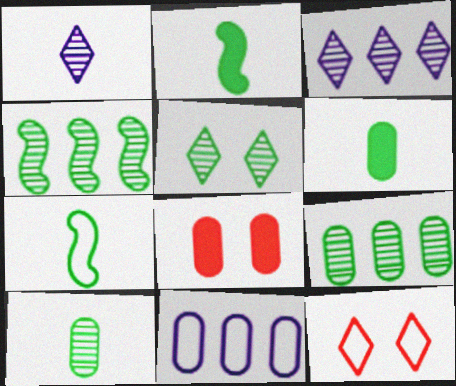[[3, 7, 8], 
[4, 5, 10], 
[7, 11, 12], 
[8, 10, 11]]